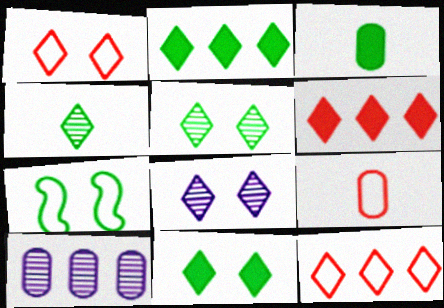[[1, 8, 11]]